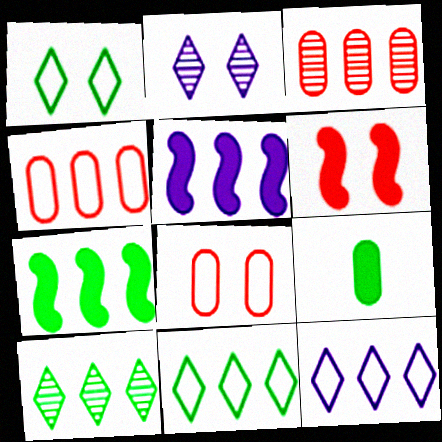[[3, 5, 11], 
[3, 7, 12], 
[4, 5, 10]]